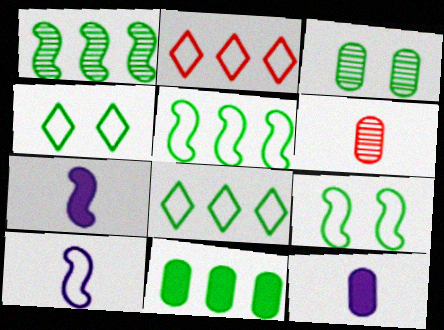[[1, 8, 11], 
[2, 3, 7]]